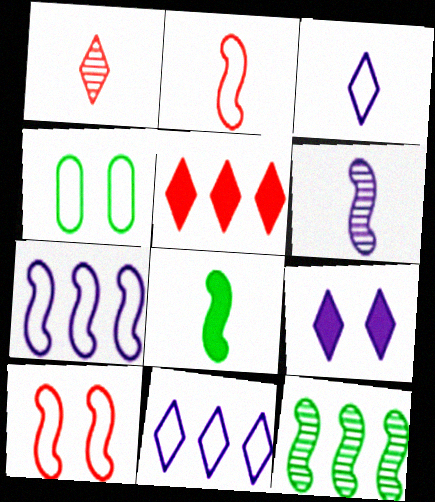[[2, 4, 11], 
[2, 6, 8], 
[4, 5, 6]]